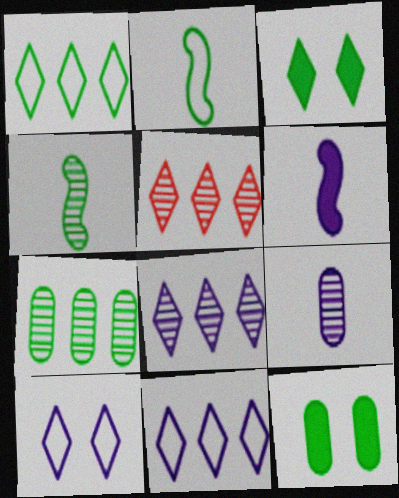[[1, 4, 12], 
[2, 3, 7]]